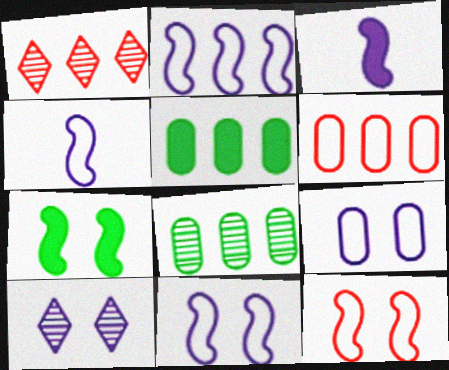[[1, 2, 5], 
[2, 4, 11]]